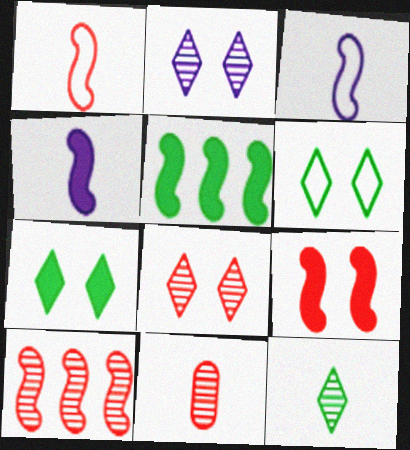[[1, 9, 10], 
[4, 5, 9], 
[8, 10, 11]]